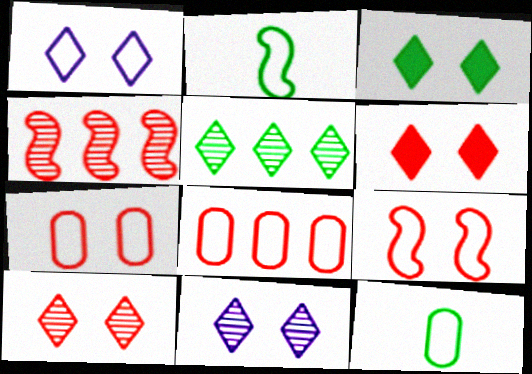[[1, 2, 8], 
[1, 3, 10]]